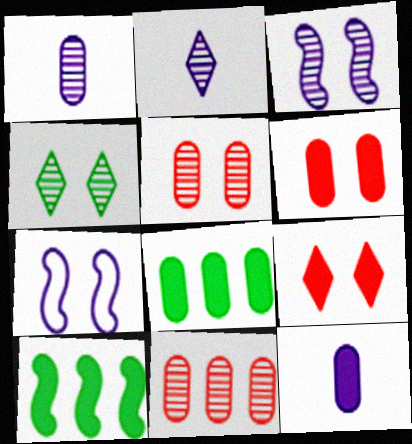[[3, 4, 5], 
[4, 6, 7], 
[6, 8, 12], 
[9, 10, 12]]